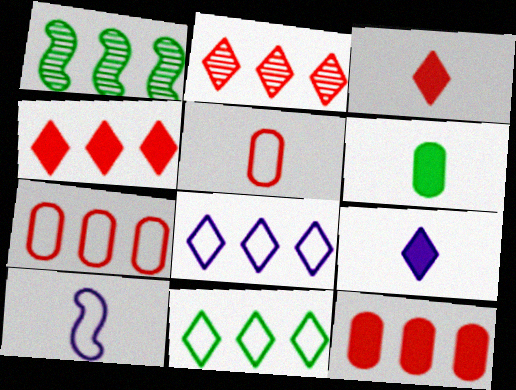[[1, 8, 12]]